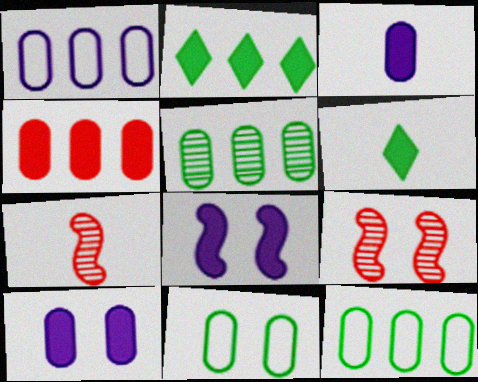[[1, 4, 5], 
[1, 6, 9], 
[4, 6, 8]]